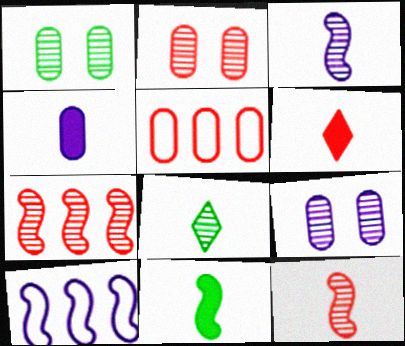[[1, 2, 9], 
[1, 4, 5], 
[1, 6, 10], 
[4, 6, 11], 
[7, 8, 9]]